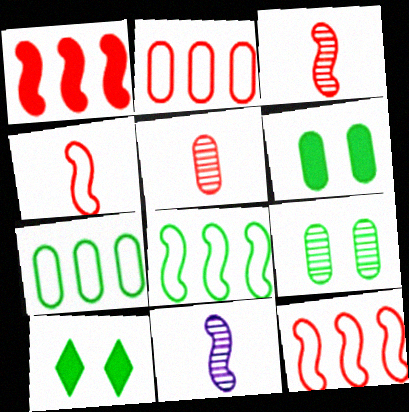[[2, 10, 11]]